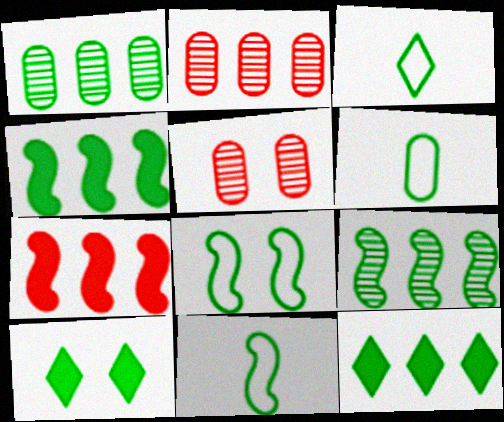[[1, 10, 11], 
[3, 6, 11], 
[6, 9, 10]]